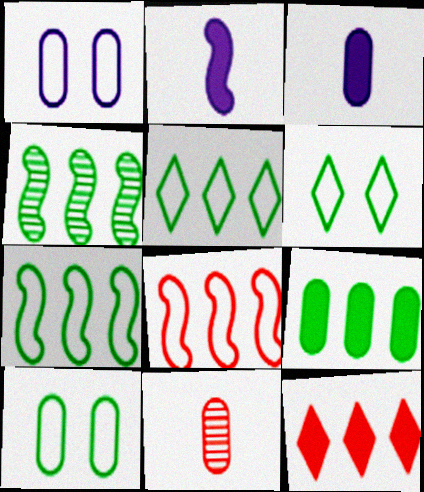[[1, 9, 11], 
[4, 5, 9]]